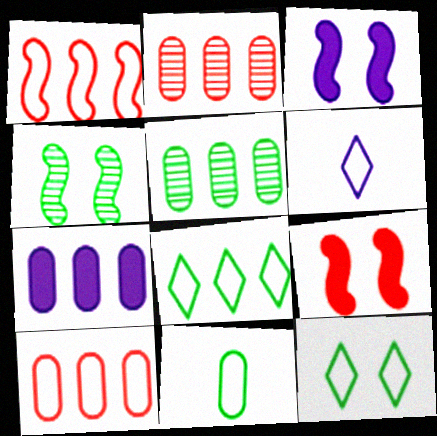[[5, 6, 9], 
[5, 7, 10]]